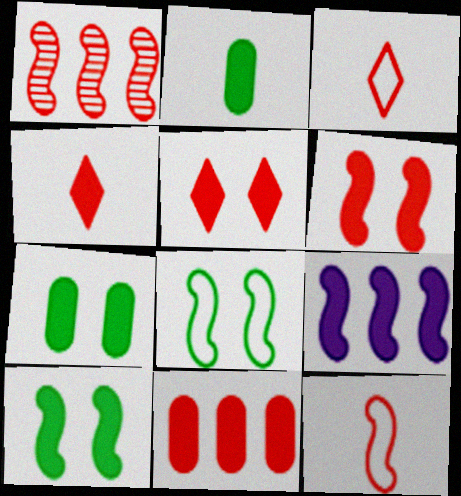[[1, 6, 12], 
[2, 5, 9], 
[4, 6, 11], 
[4, 7, 9]]